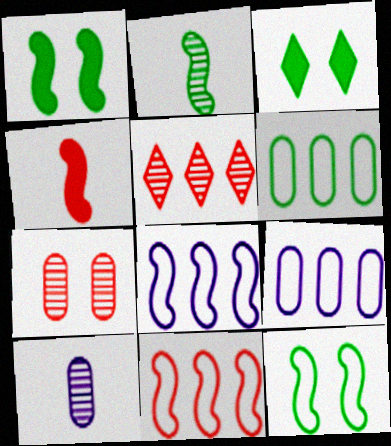[[2, 3, 6], 
[3, 10, 11]]